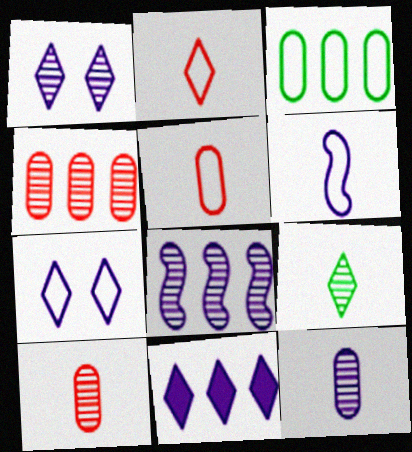[[1, 8, 12]]